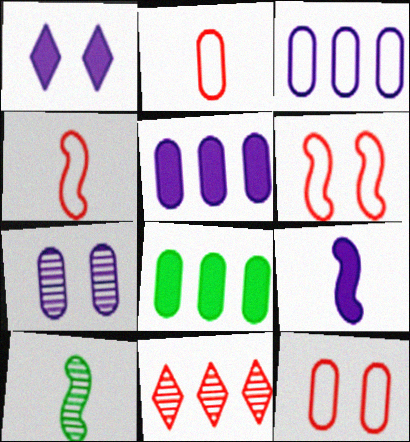[[1, 5, 9], 
[2, 7, 8], 
[4, 9, 10], 
[7, 10, 11]]